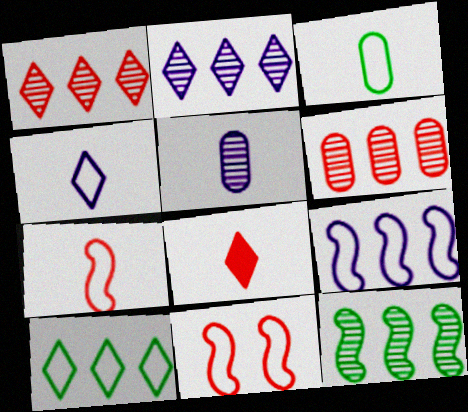[[2, 6, 12], 
[3, 4, 7], 
[6, 8, 11]]